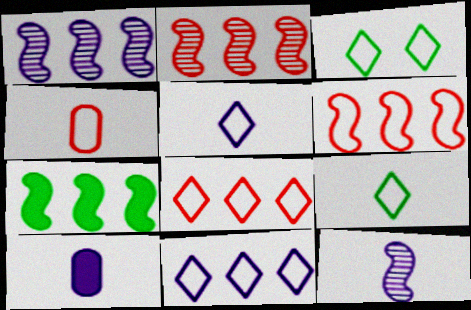[[1, 6, 7], 
[2, 3, 10], 
[3, 5, 8], 
[5, 10, 12]]